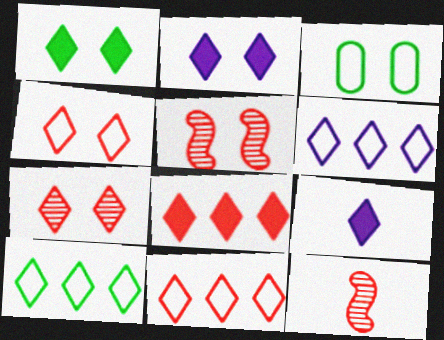[[1, 8, 9], 
[2, 3, 5], 
[6, 10, 11], 
[7, 9, 10]]